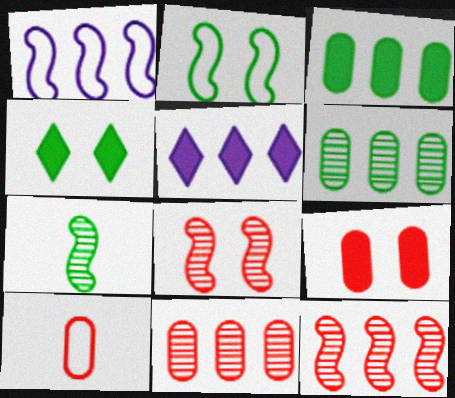[[9, 10, 11]]